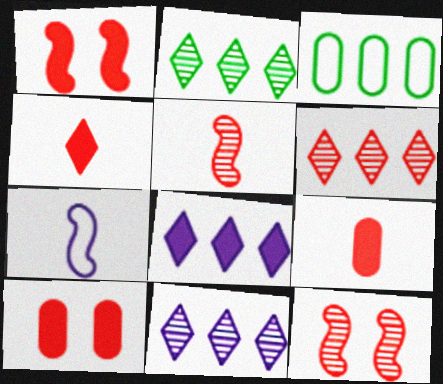[[2, 6, 11], 
[2, 7, 10]]